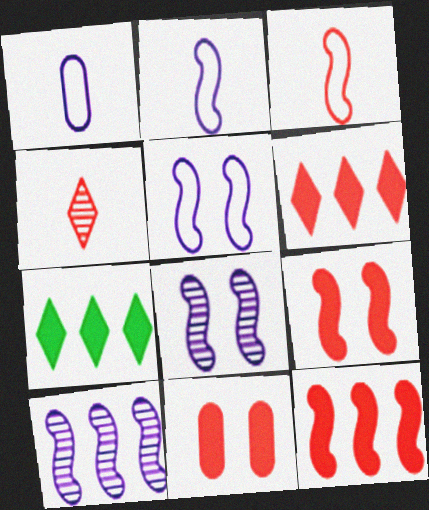[]